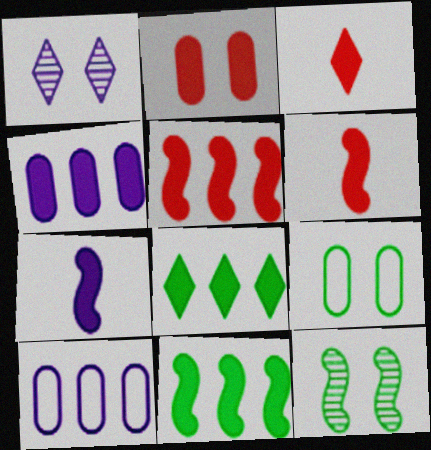[[1, 7, 10], 
[2, 3, 5], 
[2, 7, 8], 
[3, 10, 12], 
[4, 5, 8]]